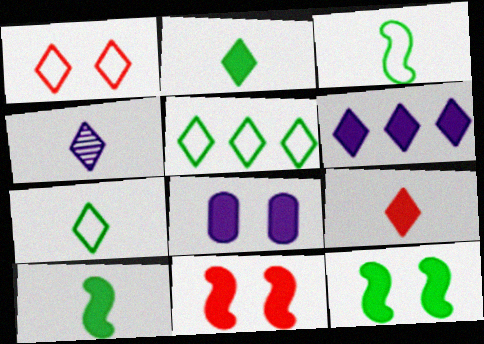[[4, 7, 9]]